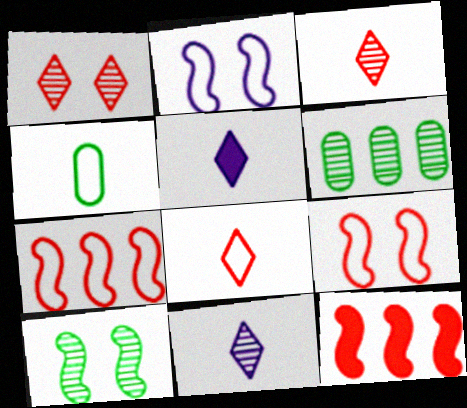[[5, 6, 9]]